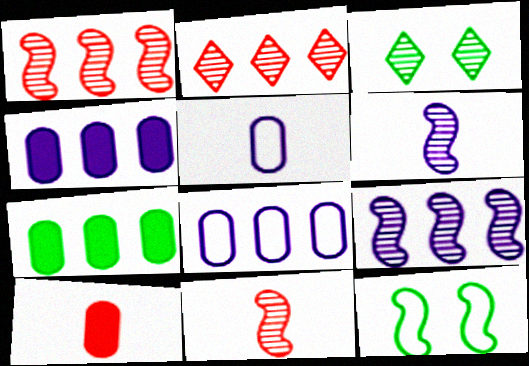[]